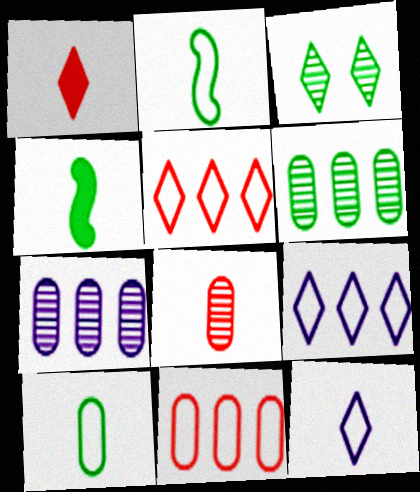[[1, 3, 9], 
[4, 8, 12]]